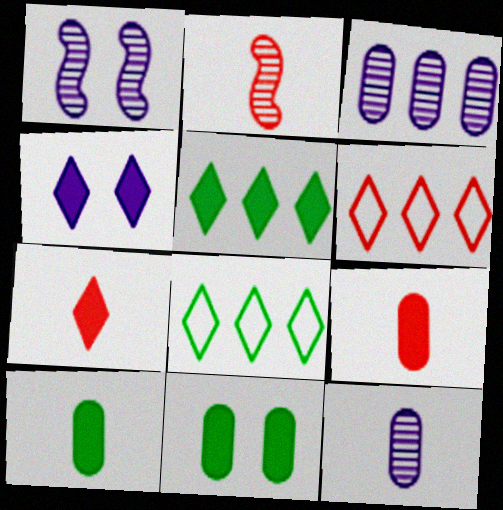[[1, 6, 10], 
[1, 8, 9], 
[4, 5, 7]]